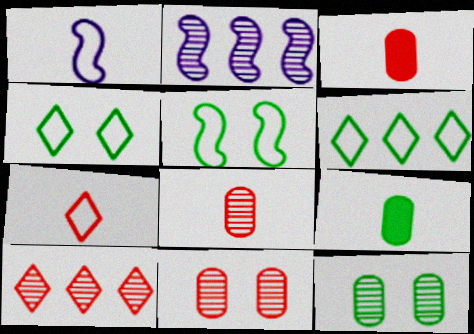[[2, 3, 4]]